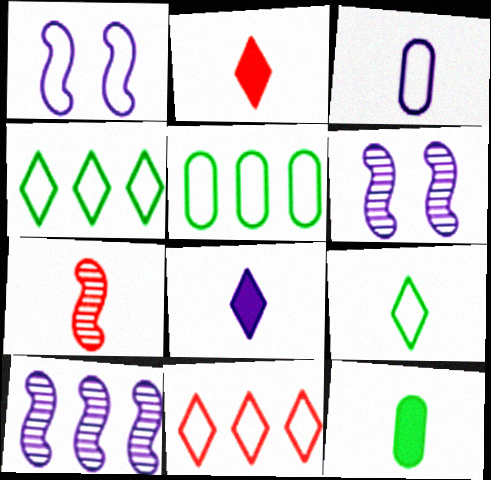[[2, 5, 6], 
[6, 11, 12]]